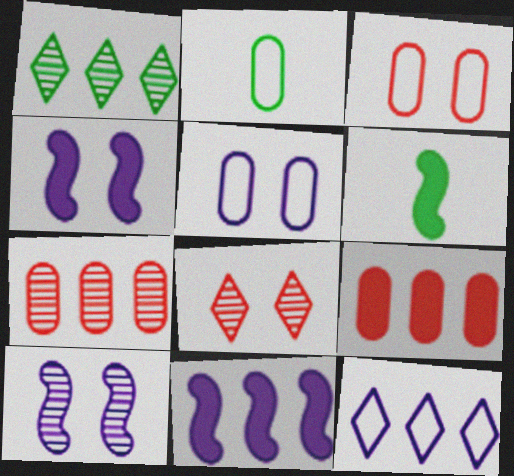[[2, 8, 11]]